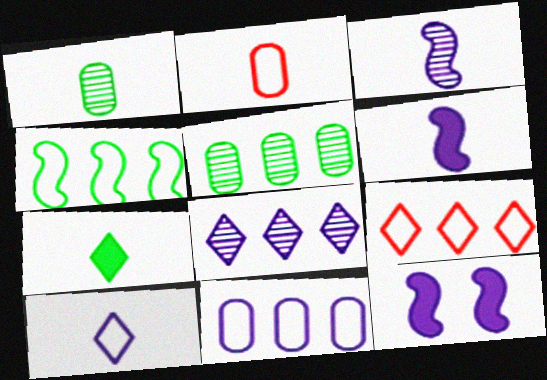[[1, 9, 12], 
[2, 3, 7], 
[4, 9, 11]]